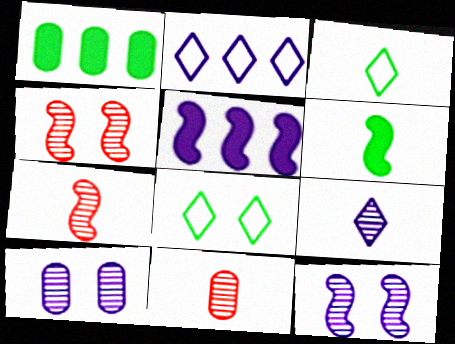[[5, 8, 11]]